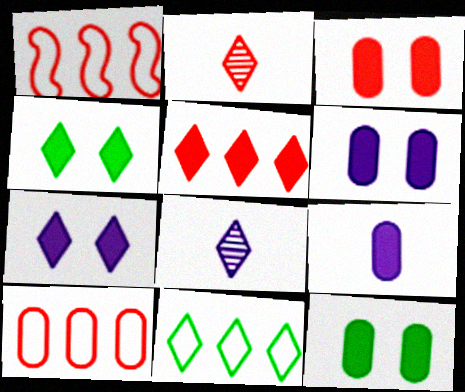[[1, 2, 3], 
[1, 8, 12], 
[2, 7, 11], 
[3, 6, 12]]